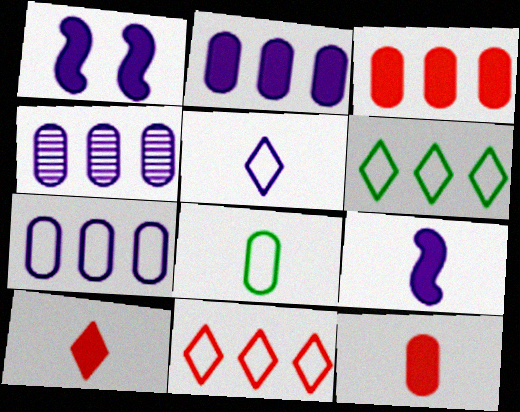[[1, 4, 5], 
[2, 4, 7]]